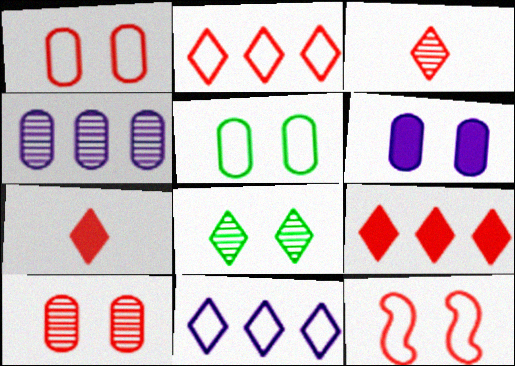[[5, 6, 10], 
[6, 8, 12], 
[7, 8, 11]]